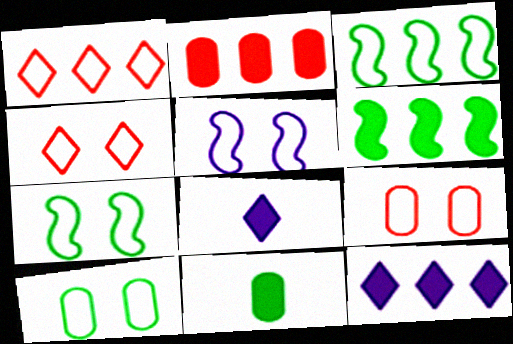[[2, 6, 12], 
[4, 5, 10]]